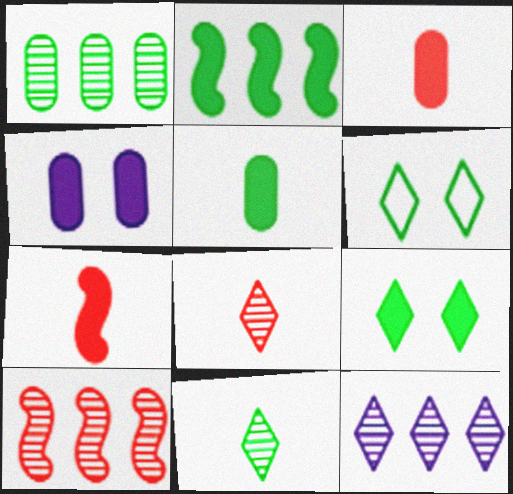[[1, 10, 12], 
[2, 5, 9]]